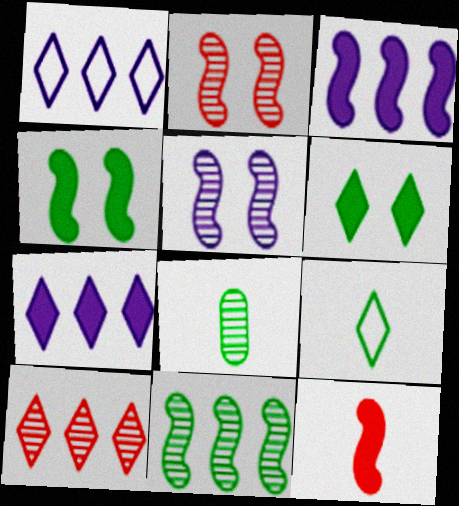[[3, 4, 12], 
[5, 8, 10]]